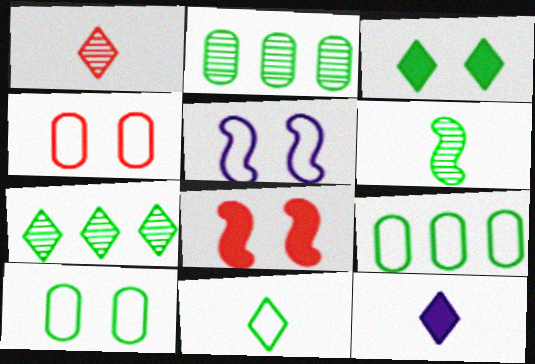[[1, 11, 12], 
[3, 6, 9], 
[3, 7, 11]]